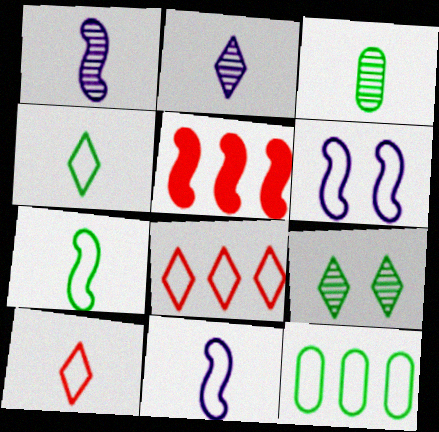[[6, 10, 12]]